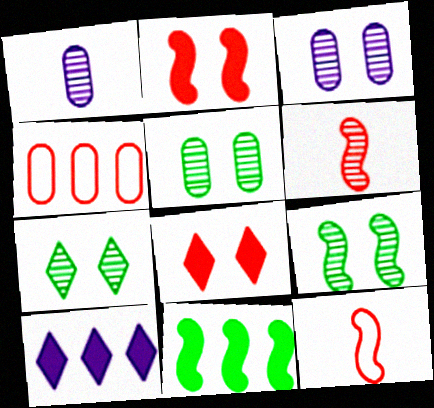[[4, 6, 8], 
[5, 7, 9], 
[5, 10, 12]]